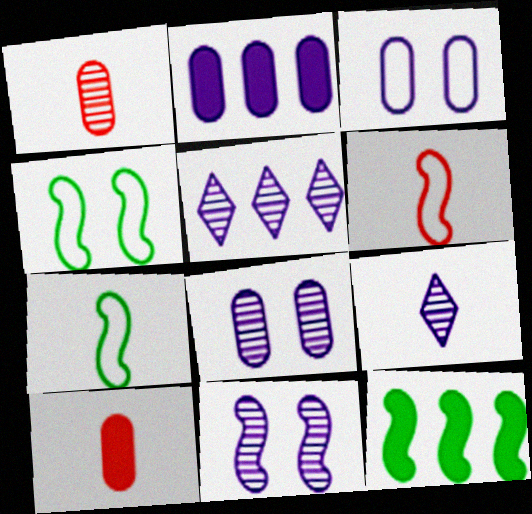[[4, 5, 10], 
[6, 11, 12], 
[7, 9, 10]]